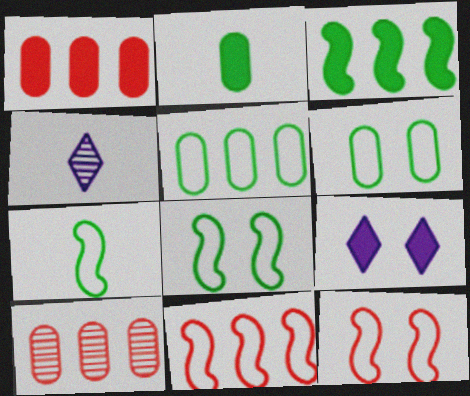[[1, 4, 8], 
[7, 9, 10]]